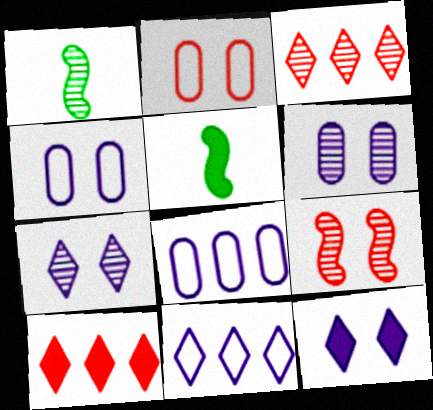[[1, 3, 6], 
[1, 4, 10], 
[3, 4, 5]]